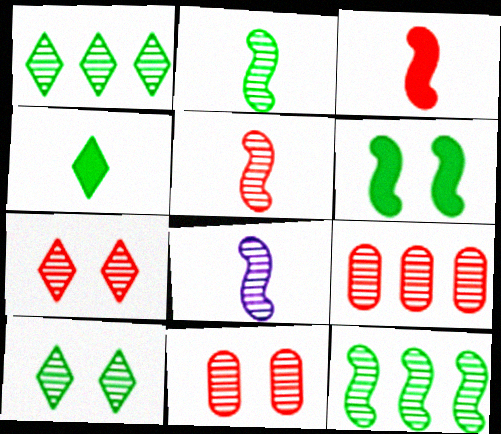[[1, 8, 11], 
[2, 5, 8], 
[5, 7, 9], 
[8, 9, 10]]